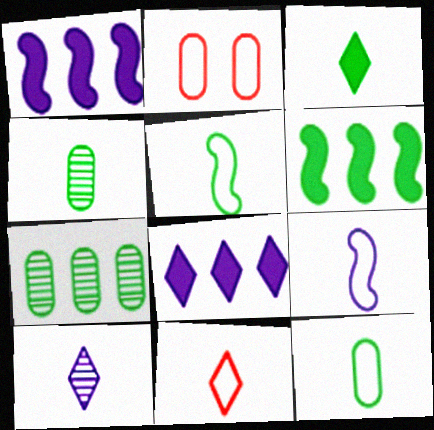[[2, 6, 10], 
[3, 4, 5], 
[3, 10, 11], 
[9, 11, 12]]